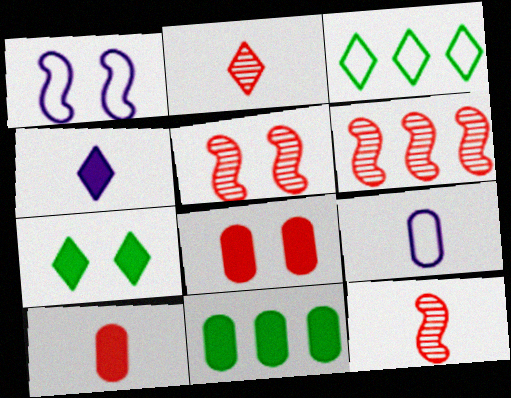[[1, 2, 11], 
[5, 6, 12], 
[6, 7, 9]]